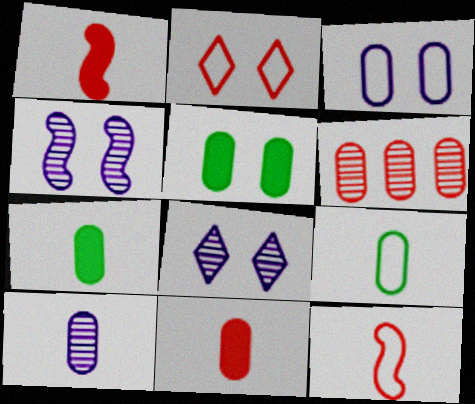[[1, 2, 6], 
[2, 4, 5], 
[3, 6, 7], 
[9, 10, 11]]